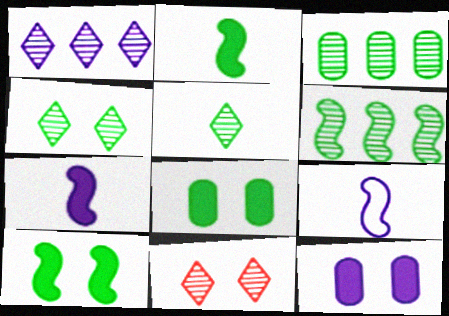[[1, 5, 11], 
[1, 9, 12]]